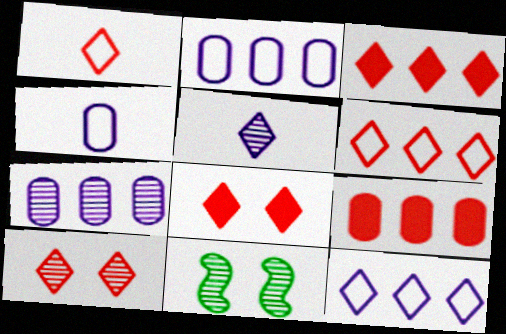[[1, 3, 10], 
[3, 4, 11]]